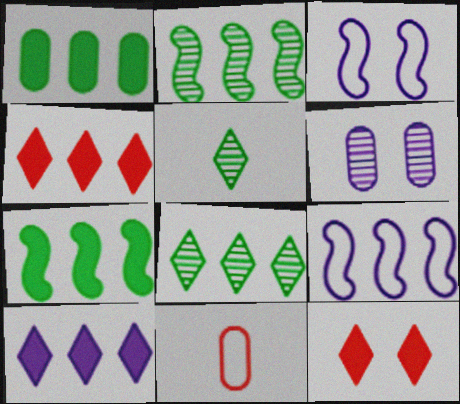[[1, 6, 11]]